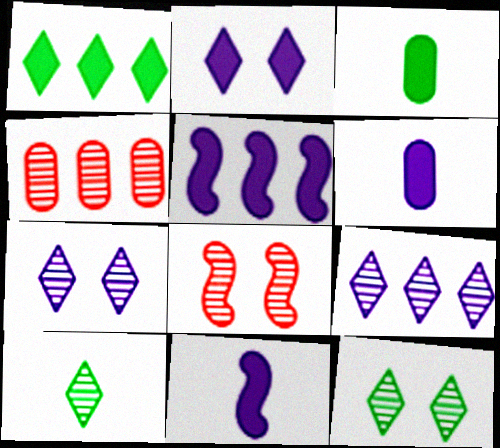[[2, 5, 6]]